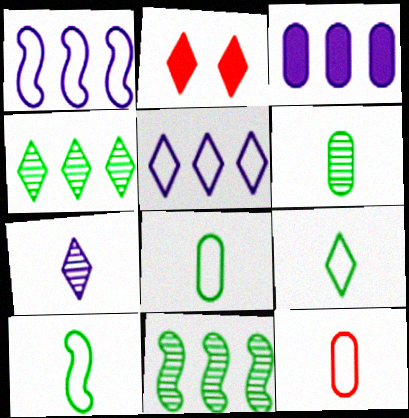[[1, 2, 6], 
[8, 9, 10]]